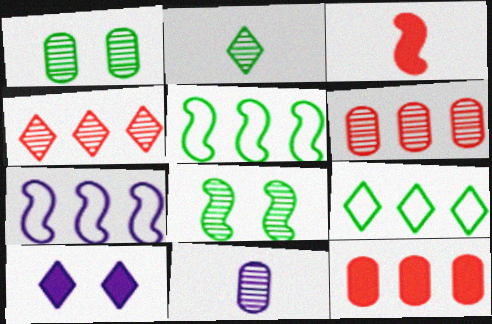[[1, 6, 11], 
[3, 7, 8], 
[4, 8, 11], 
[7, 10, 11]]